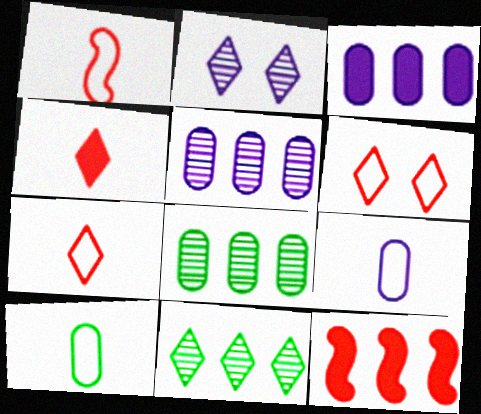[[2, 10, 12]]